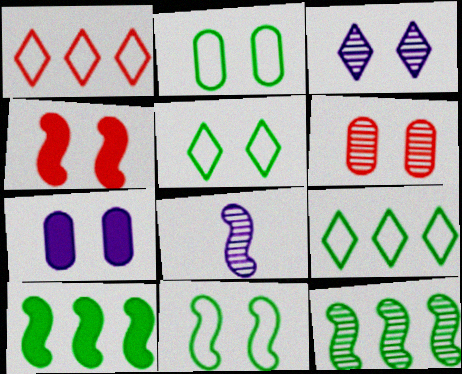[[2, 3, 4], 
[2, 5, 11], 
[2, 6, 7]]